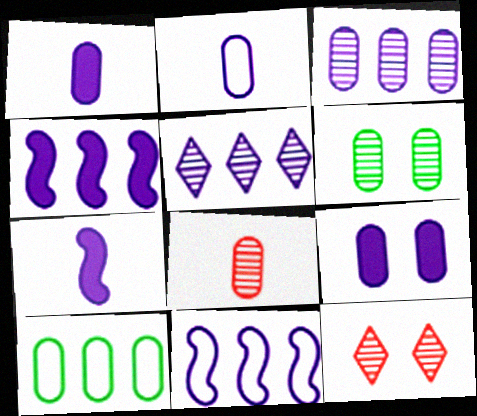[[2, 3, 9], 
[3, 6, 8], 
[7, 10, 12], 
[8, 9, 10]]